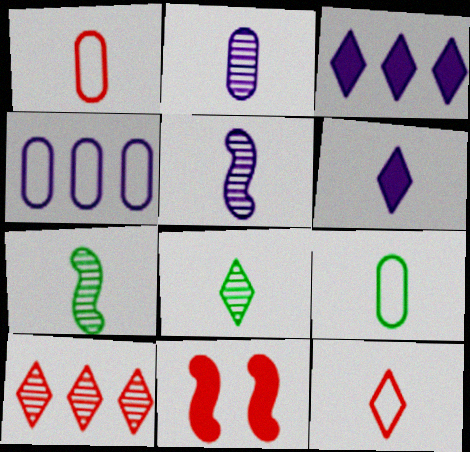[[1, 6, 7], 
[1, 10, 11], 
[4, 8, 11], 
[6, 8, 12]]